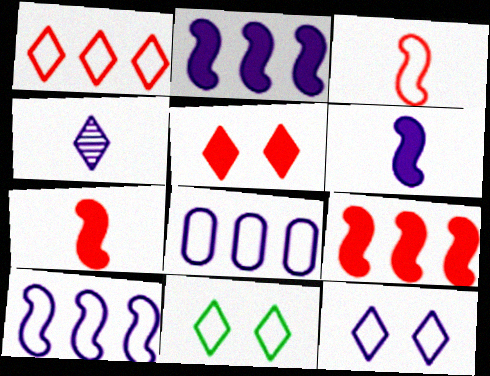[[3, 8, 11]]